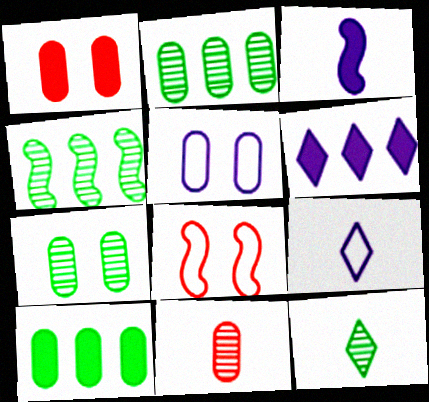[[1, 4, 9], 
[1, 5, 7], 
[3, 4, 8], 
[4, 7, 12], 
[5, 10, 11]]